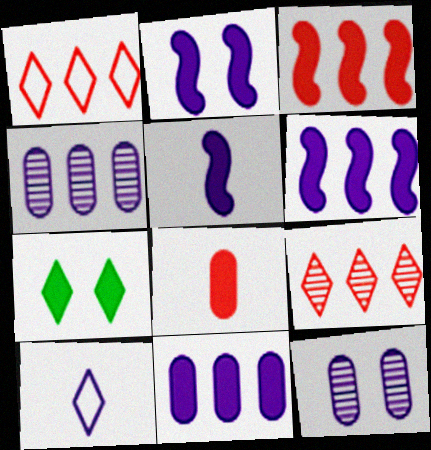[[2, 4, 10], 
[2, 5, 6], 
[6, 7, 8], 
[6, 10, 12], 
[7, 9, 10]]